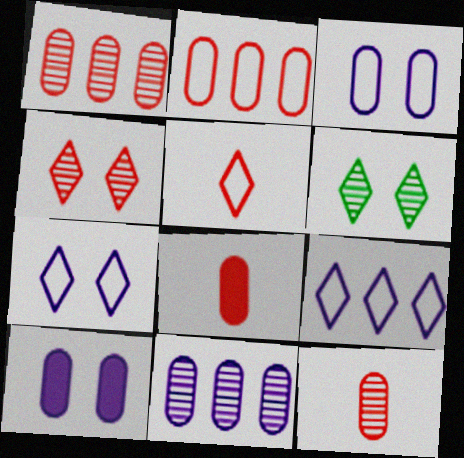[]